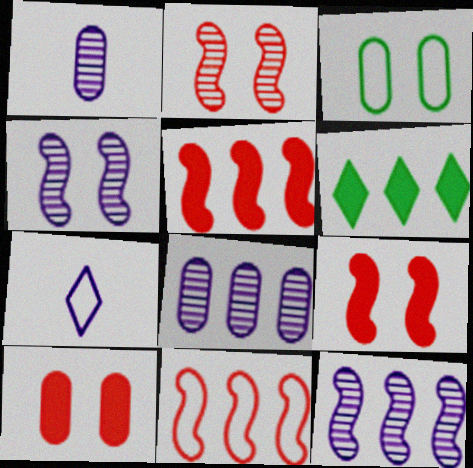[[3, 7, 11], 
[6, 8, 11]]